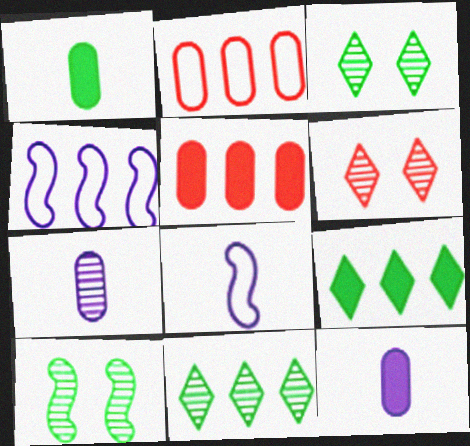[[1, 4, 6], 
[3, 5, 8], 
[4, 5, 11]]